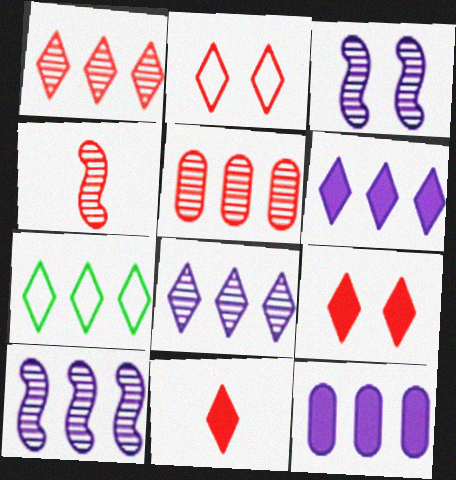[[1, 2, 11], 
[1, 6, 7]]